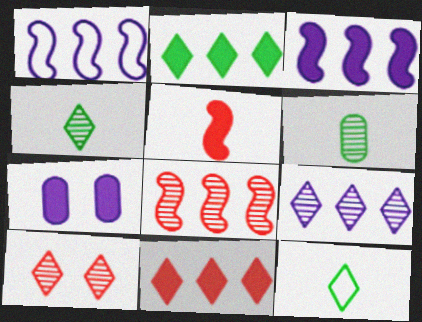[[2, 5, 7], 
[4, 9, 10], 
[7, 8, 12]]